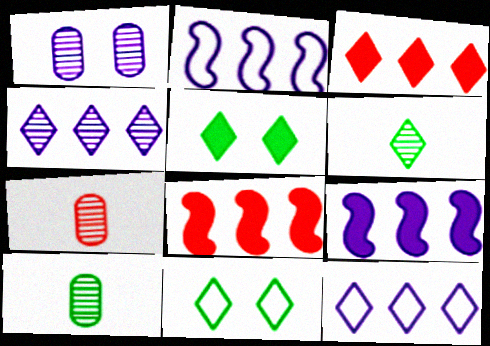[[2, 5, 7], 
[7, 9, 11]]